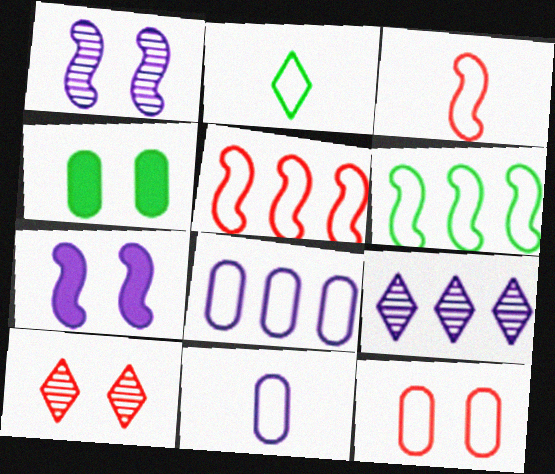[[2, 3, 11], 
[3, 4, 9], 
[7, 9, 11]]